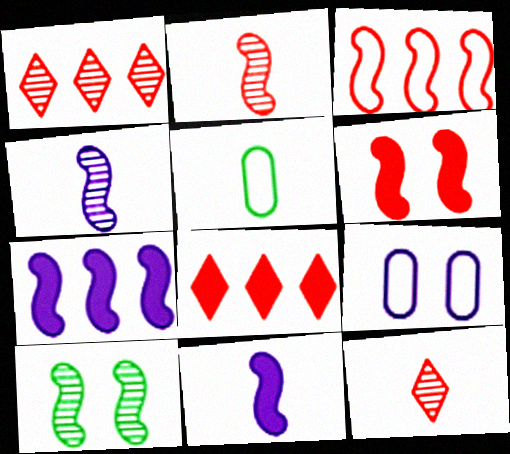[[2, 3, 6], 
[3, 10, 11], 
[5, 11, 12]]